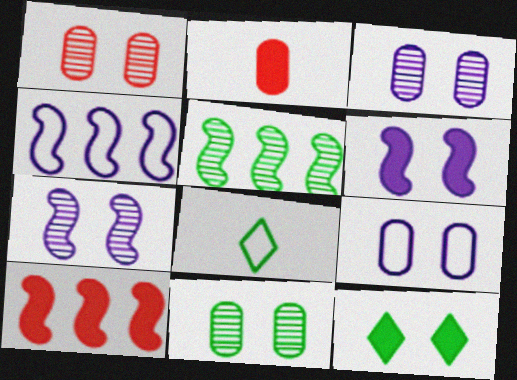[[1, 3, 11], 
[3, 8, 10], 
[4, 5, 10]]